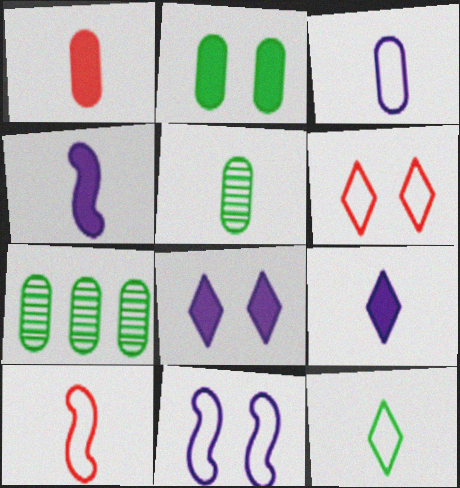[[1, 3, 5], 
[3, 10, 12], 
[4, 6, 7], 
[5, 9, 10], 
[7, 8, 10]]